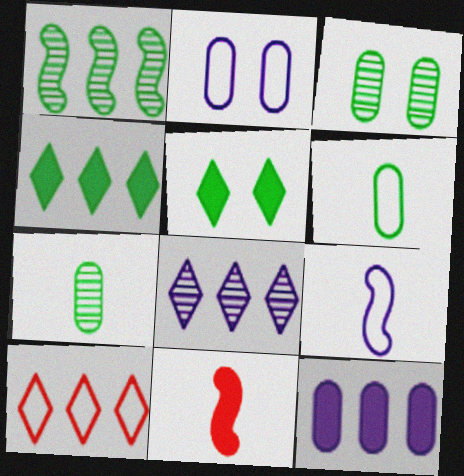[[1, 5, 6], 
[1, 10, 12], 
[4, 8, 10], 
[5, 11, 12]]